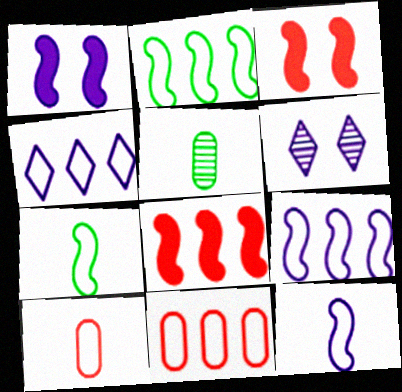[[2, 4, 11], 
[3, 4, 5]]